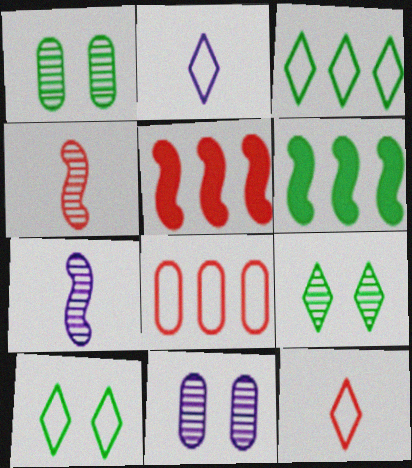[[1, 2, 5], 
[6, 11, 12]]